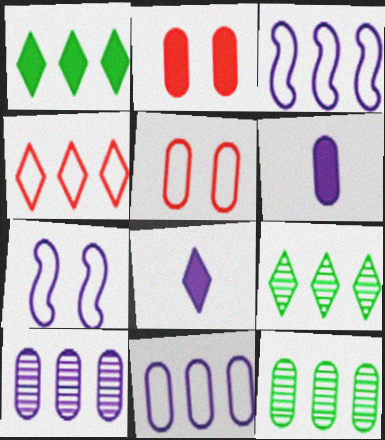[[5, 6, 12], 
[7, 8, 10]]